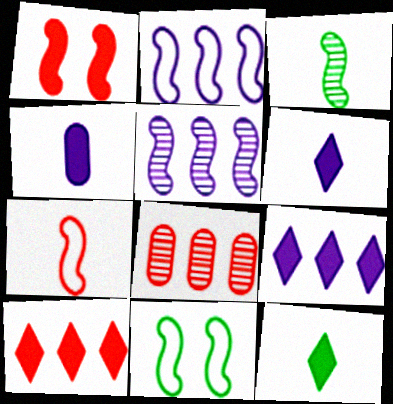[[1, 2, 3], 
[2, 7, 11], 
[6, 8, 11]]